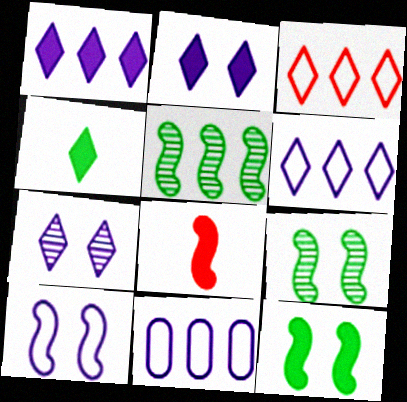[[3, 4, 7], 
[5, 8, 10]]